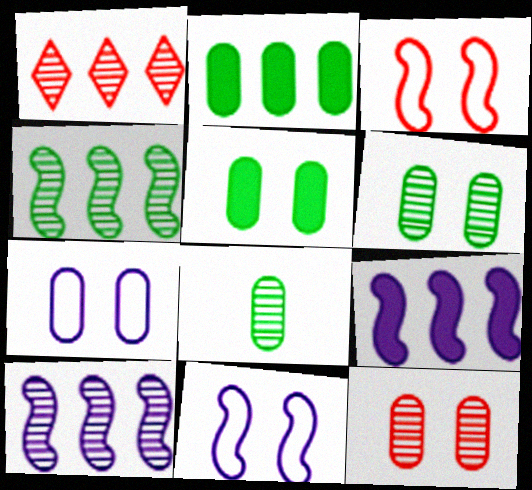[[5, 7, 12]]